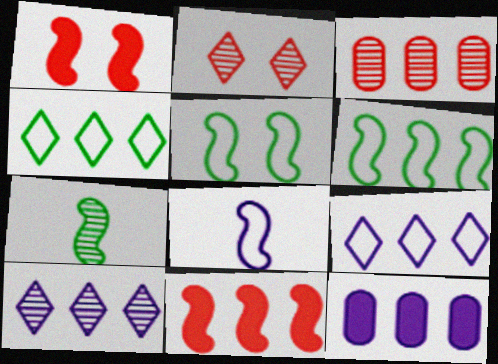[]